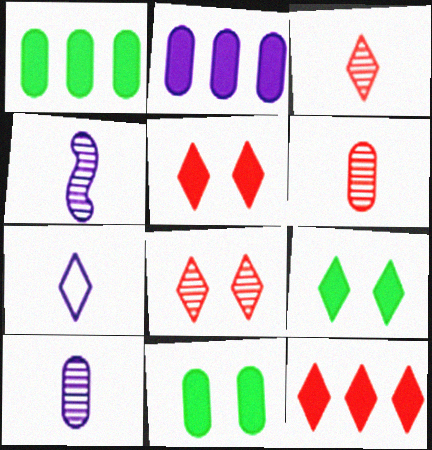[]